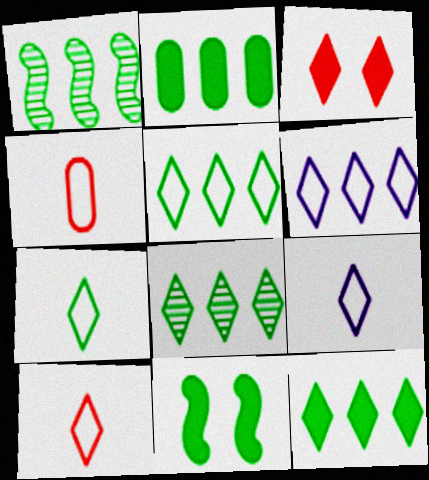[[1, 2, 5], 
[3, 8, 9], 
[5, 8, 12], 
[7, 9, 10]]